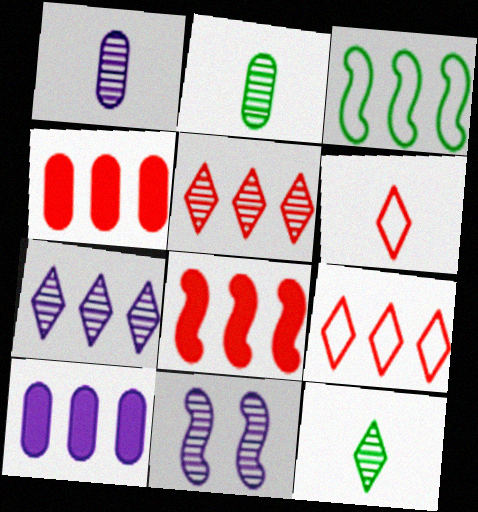[[1, 7, 11], 
[2, 5, 11], 
[3, 4, 7], 
[3, 5, 10]]